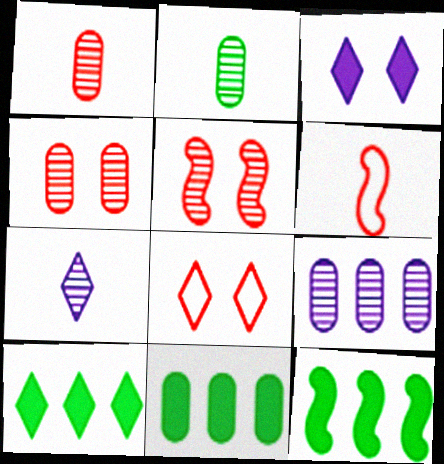[[2, 4, 9], 
[7, 8, 10], 
[10, 11, 12]]